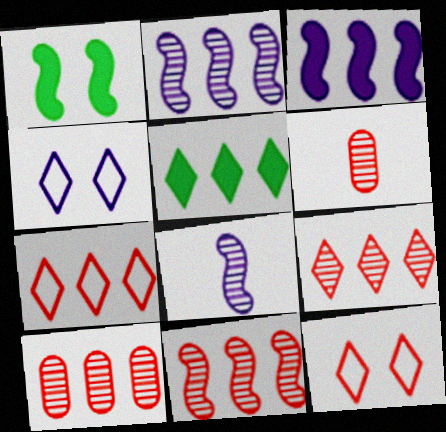[[9, 10, 11]]